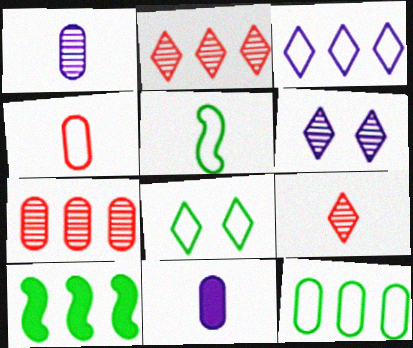[[3, 7, 10], 
[4, 6, 10], 
[5, 8, 12], 
[5, 9, 11]]